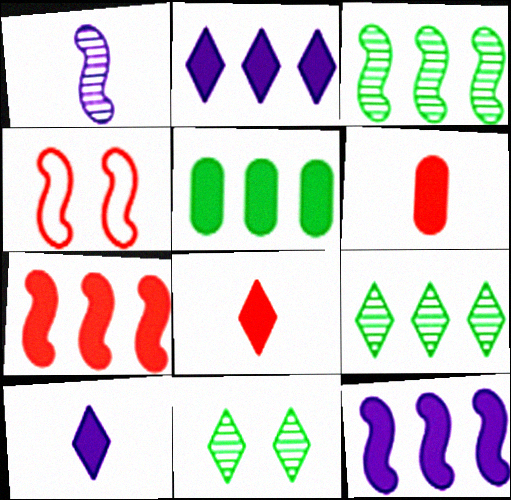[[2, 5, 7]]